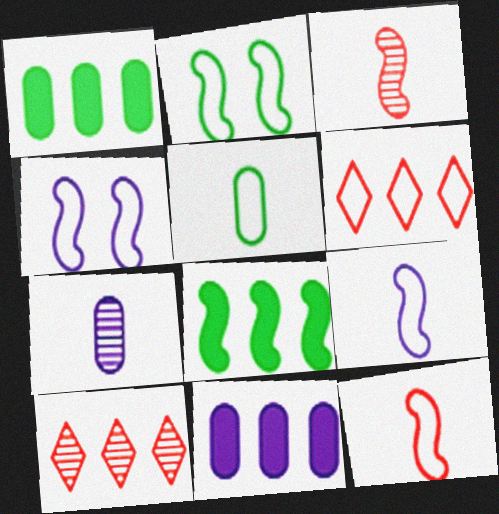[[3, 4, 8], 
[4, 5, 6]]